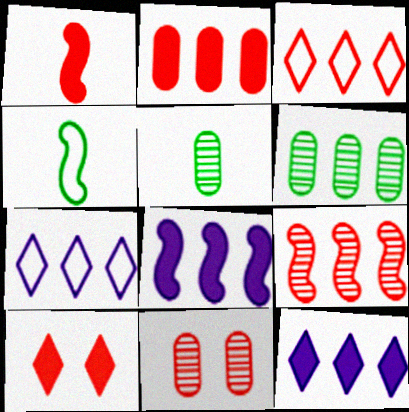[[1, 2, 10], 
[1, 3, 11], 
[2, 3, 9], 
[3, 6, 8], 
[4, 11, 12]]